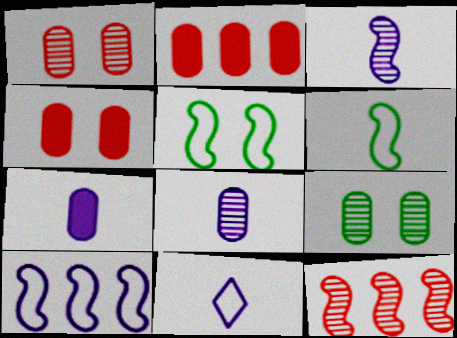[[3, 7, 11]]